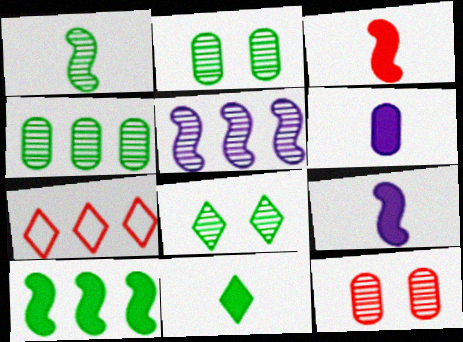[[1, 4, 8], 
[2, 7, 9], 
[3, 6, 11], 
[3, 7, 12]]